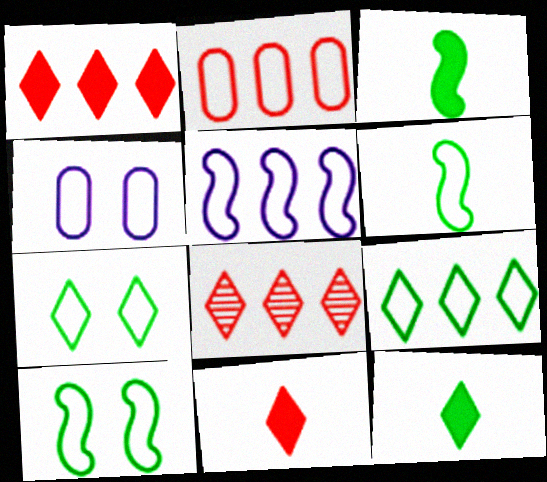[[2, 5, 9], 
[3, 4, 8]]